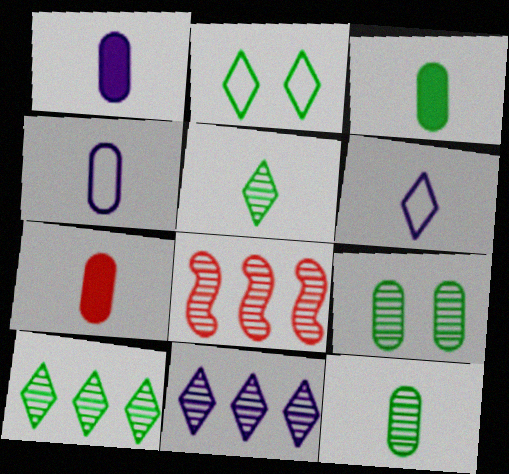[[1, 2, 8], 
[1, 3, 7], 
[4, 7, 12]]